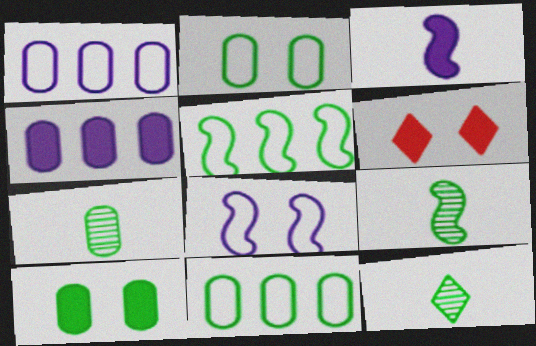[[1, 6, 9], 
[5, 10, 12], 
[7, 9, 12], 
[7, 10, 11]]